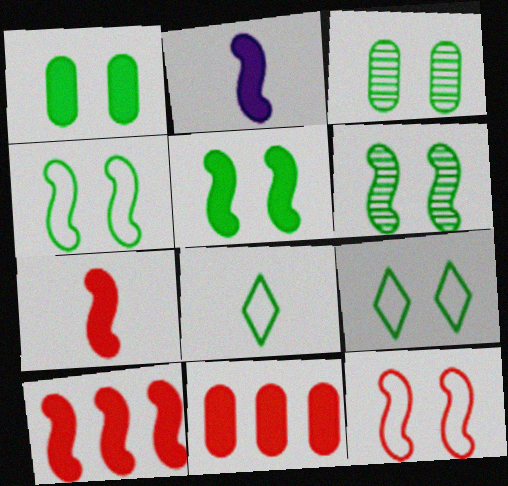[[1, 6, 9], 
[2, 5, 10], 
[3, 5, 9], 
[4, 5, 6]]